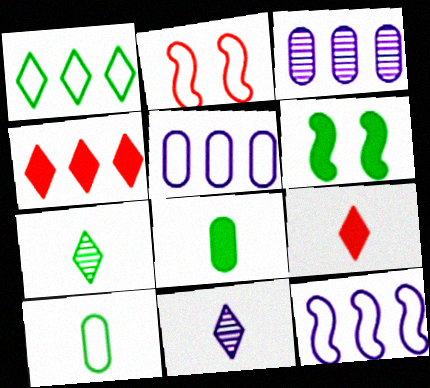[]